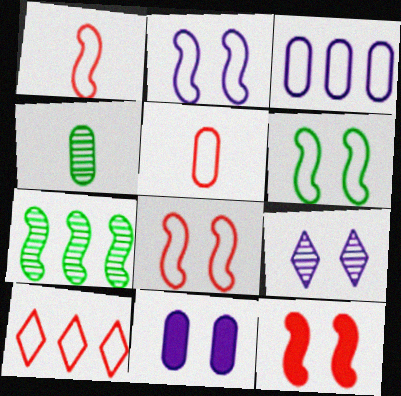[[2, 6, 8], 
[2, 9, 11], 
[5, 8, 10]]